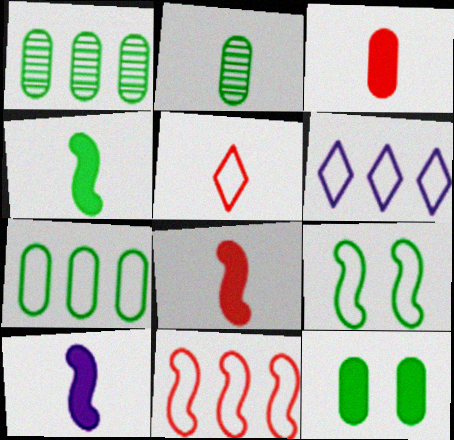[[2, 5, 10], 
[2, 7, 12], 
[4, 8, 10], 
[6, 7, 11]]